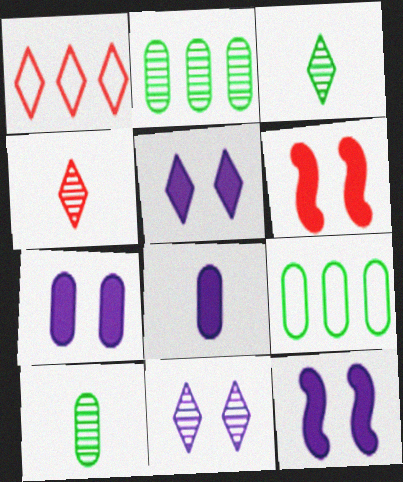[[1, 3, 5], 
[1, 10, 12], 
[4, 9, 12], 
[5, 7, 12]]